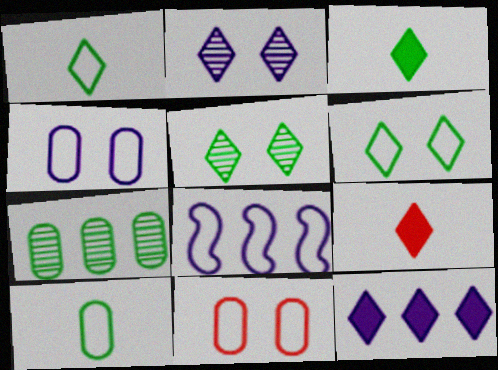[[1, 8, 11]]